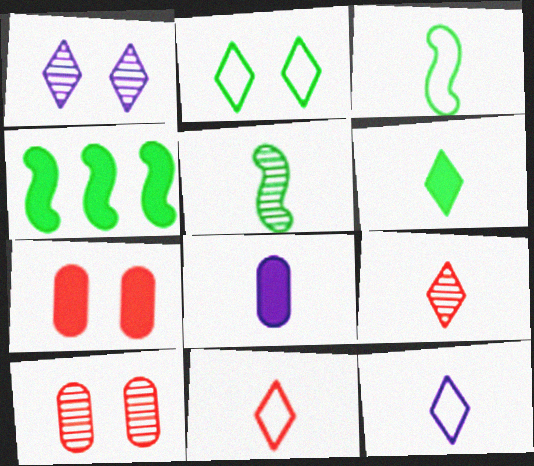[[3, 8, 9], 
[4, 10, 12], 
[5, 8, 11], 
[6, 9, 12]]